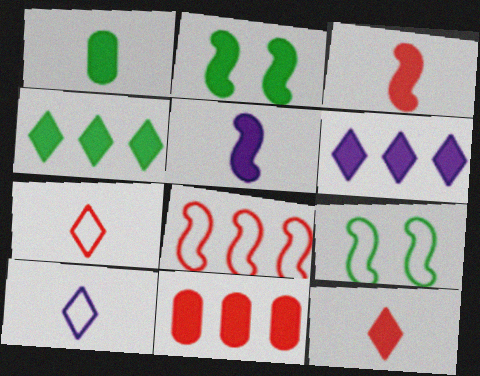[[1, 2, 4], 
[1, 5, 12]]